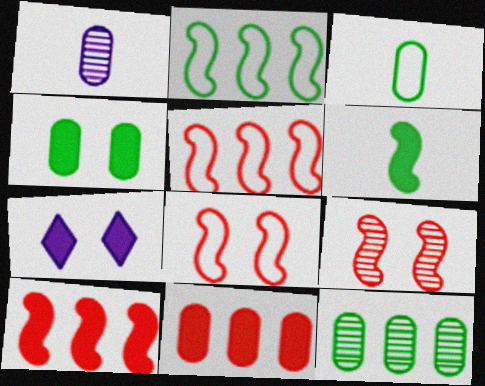[[3, 4, 12], 
[6, 7, 11]]